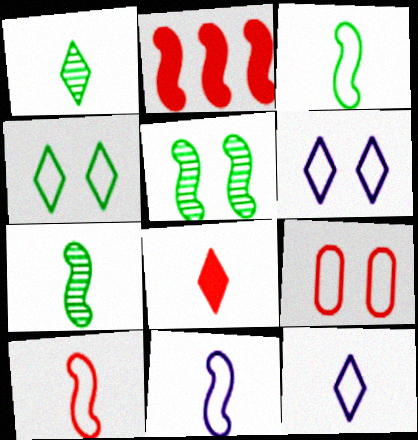[[1, 8, 12], 
[2, 5, 11], 
[3, 10, 11]]